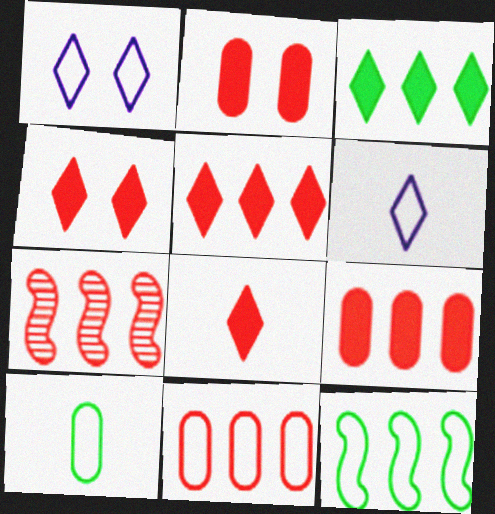[[4, 5, 8], 
[5, 7, 11]]